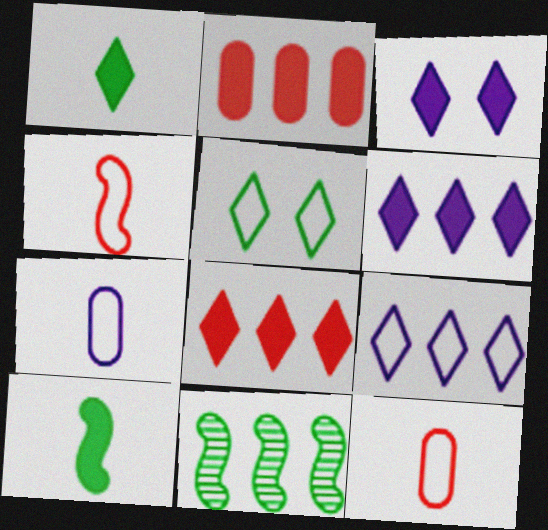[[1, 3, 8], 
[2, 3, 10], 
[2, 9, 11], 
[3, 11, 12]]